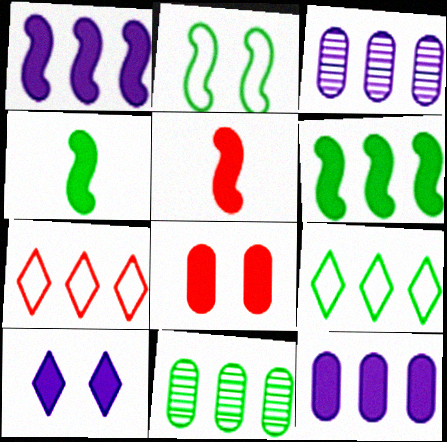[[1, 7, 11], 
[3, 6, 7], 
[6, 9, 11]]